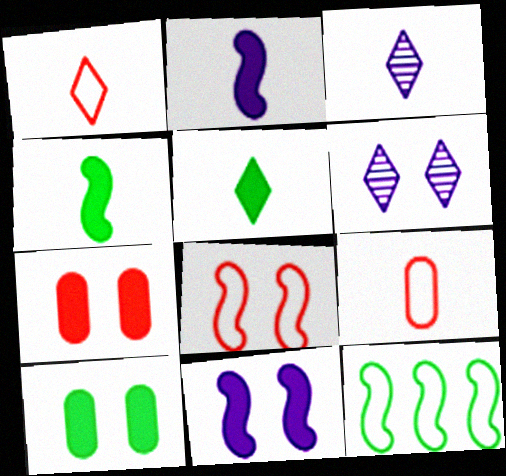[[1, 3, 5], 
[3, 4, 9], 
[3, 7, 12], 
[6, 8, 10]]